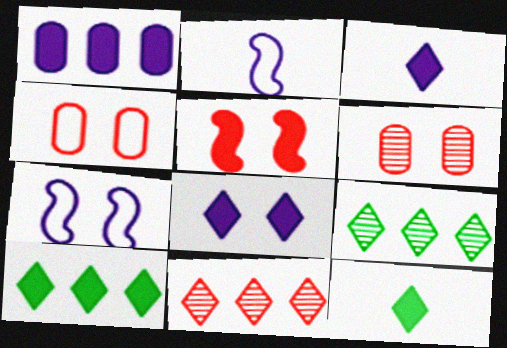[[1, 5, 12], 
[2, 6, 10]]